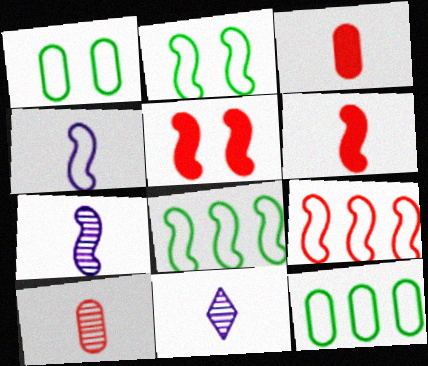[[2, 4, 9], 
[5, 7, 8], 
[5, 11, 12]]